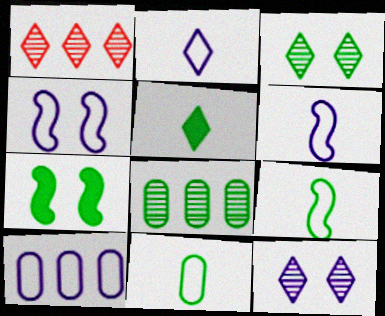[[2, 4, 10]]